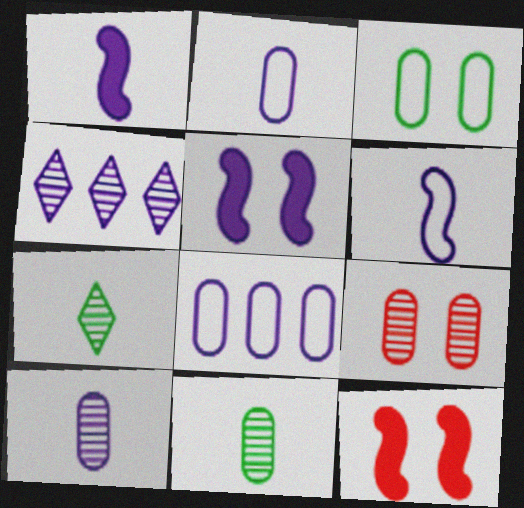[[2, 4, 5], 
[7, 8, 12]]